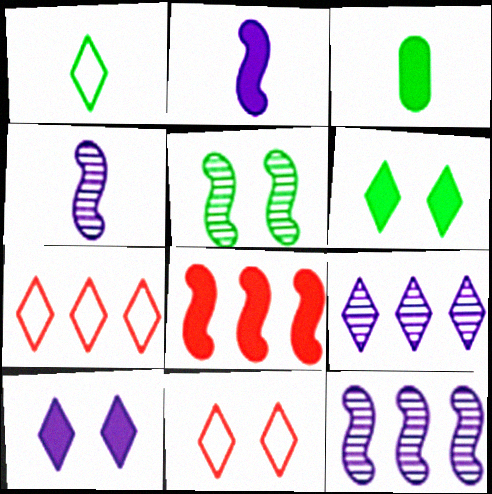[[3, 8, 10], 
[3, 11, 12]]